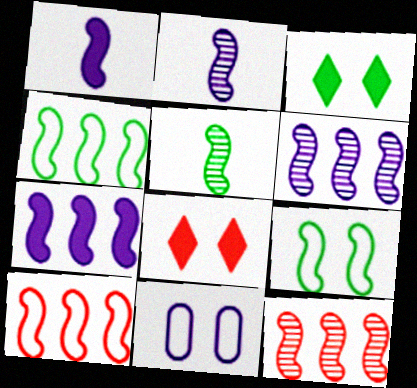[[1, 9, 12], 
[4, 7, 12]]